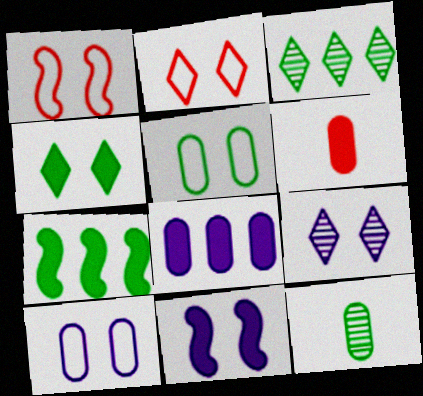[[2, 4, 9], 
[9, 10, 11]]